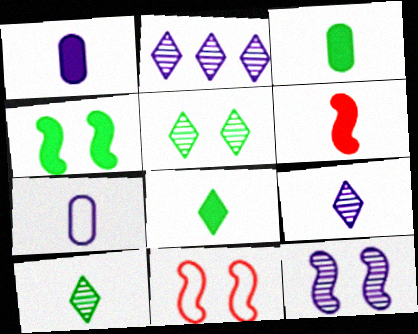[[1, 6, 8], 
[2, 3, 11], 
[4, 11, 12], 
[6, 7, 10]]